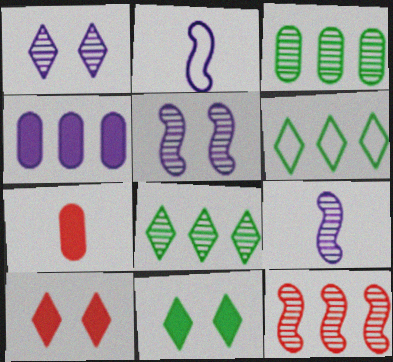[[1, 2, 4], 
[2, 3, 10], 
[4, 6, 12], 
[5, 6, 7]]